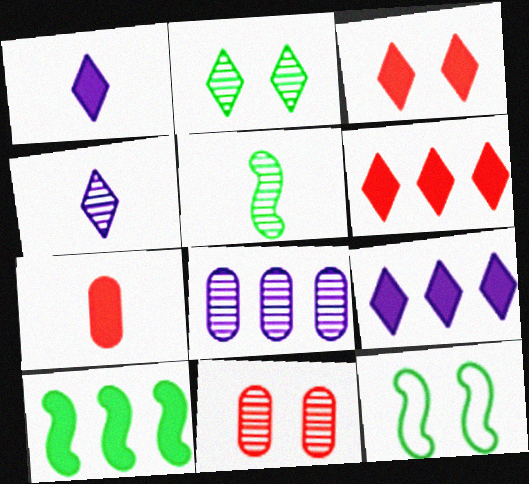[[5, 10, 12]]